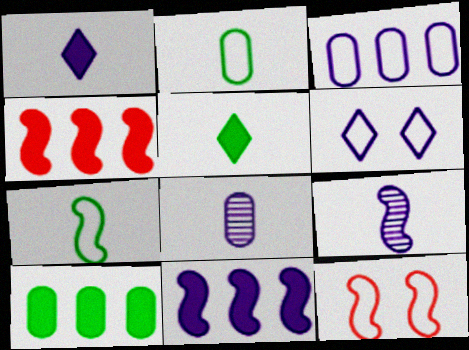[[6, 8, 11]]